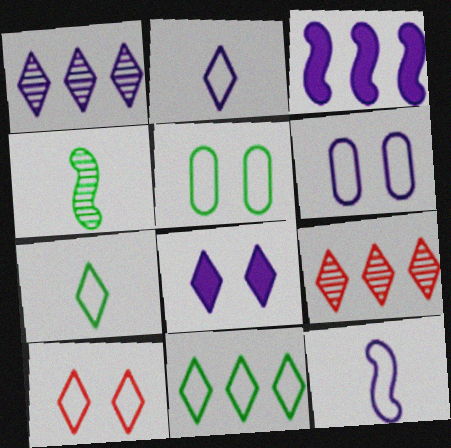[[1, 2, 8], 
[2, 10, 11], 
[7, 8, 9]]